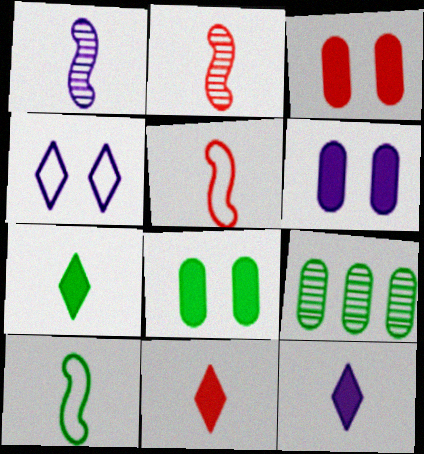[[3, 6, 8], 
[7, 11, 12]]